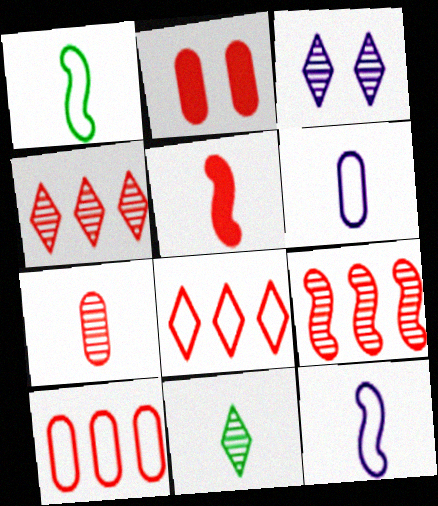[[2, 7, 10], 
[3, 4, 11], 
[5, 6, 11]]